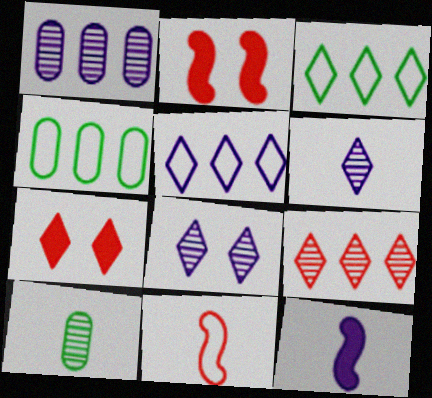[[2, 4, 6], 
[2, 5, 10], 
[3, 6, 7]]